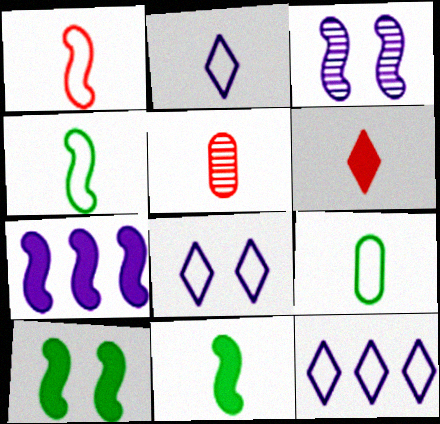[[1, 2, 9], 
[1, 5, 6], 
[2, 5, 11], 
[2, 8, 12], 
[5, 10, 12]]